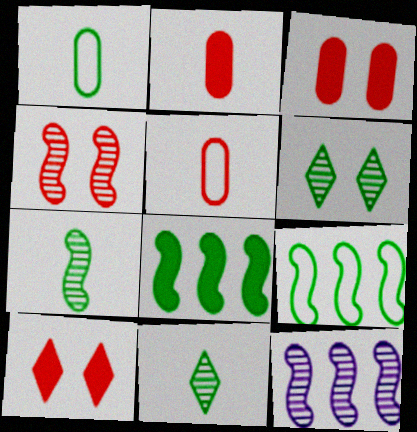[[1, 6, 8], 
[1, 10, 12], 
[4, 7, 12]]